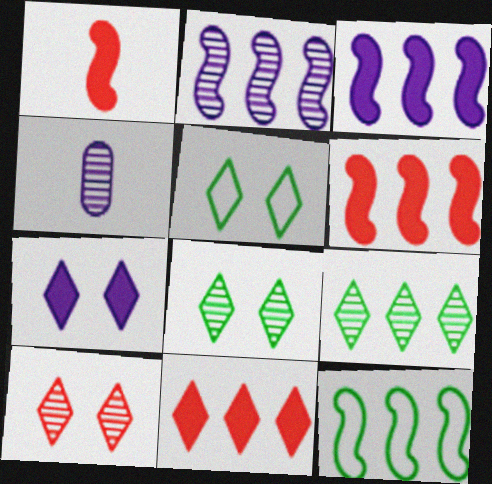[[2, 6, 12], 
[4, 5, 6], 
[5, 7, 10]]